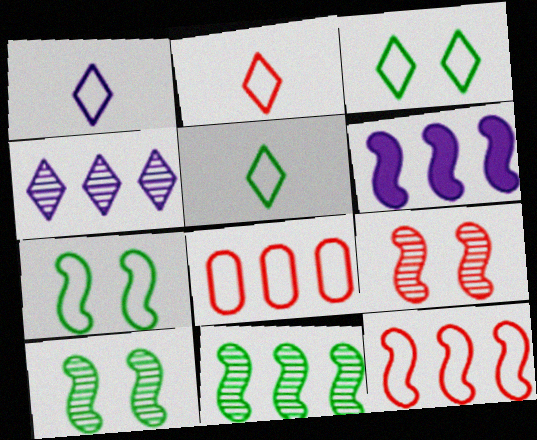[[1, 2, 5], 
[1, 7, 8], 
[6, 11, 12]]